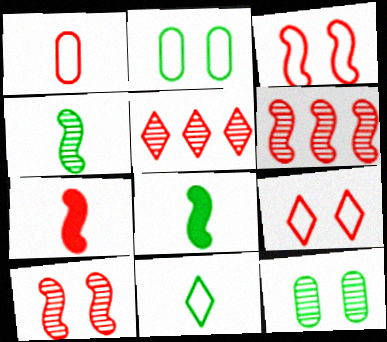[[3, 6, 7]]